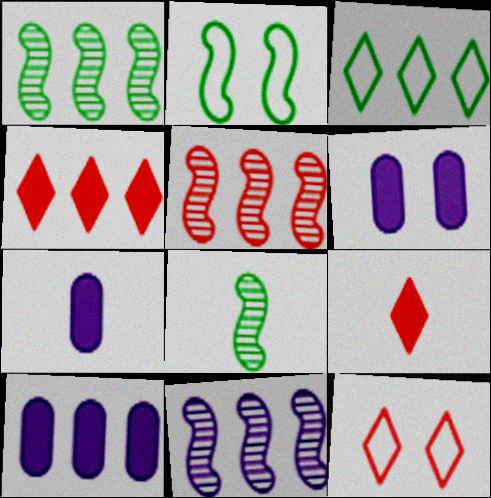[[1, 5, 11], 
[1, 7, 12], 
[3, 5, 10], 
[6, 7, 10], 
[8, 10, 12]]